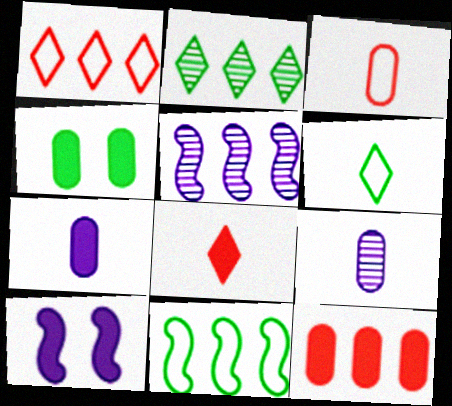[[2, 3, 10], 
[4, 7, 12]]